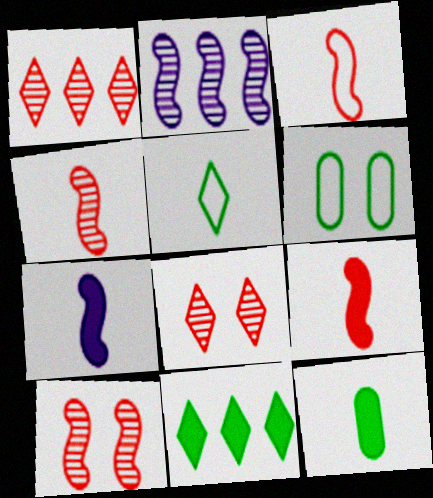[[1, 6, 7], 
[3, 4, 9]]